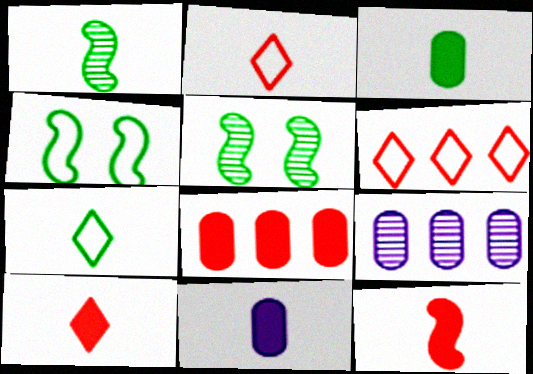[[1, 2, 11], 
[1, 3, 7], 
[4, 9, 10], 
[5, 6, 11]]